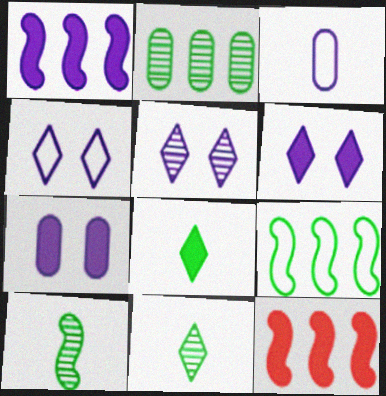[[1, 3, 5], 
[4, 5, 6], 
[7, 8, 12]]